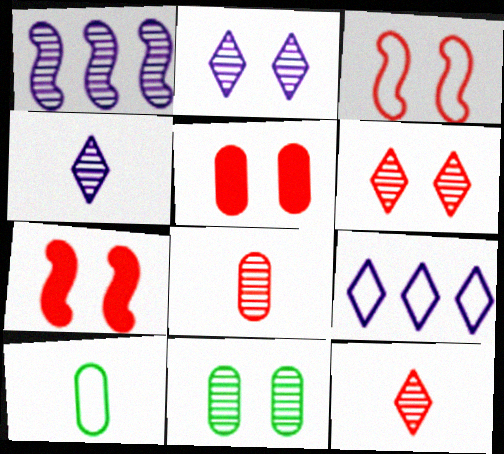[[1, 11, 12], 
[3, 5, 6], 
[3, 9, 10]]